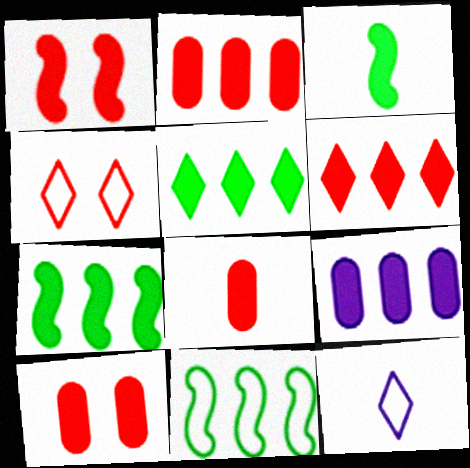[[1, 6, 8], 
[2, 8, 10], 
[6, 7, 9]]